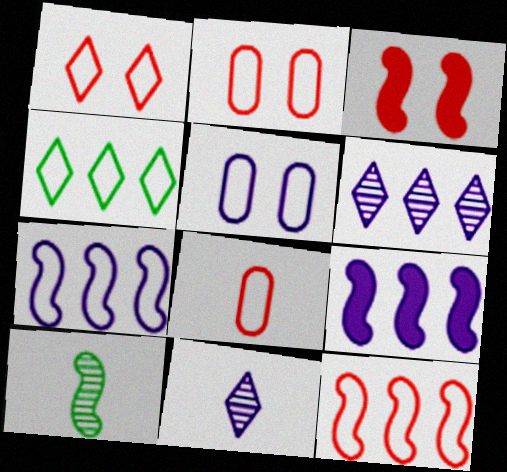[[1, 8, 12], 
[3, 7, 10], 
[5, 9, 11]]